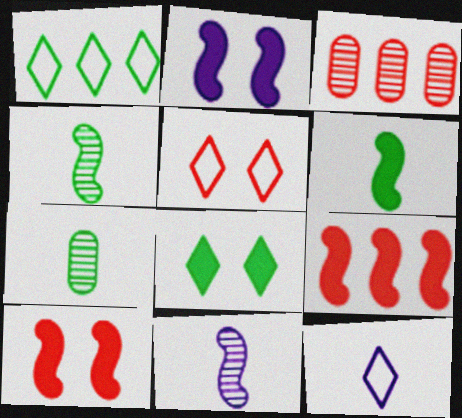[[1, 5, 12], 
[2, 6, 9]]